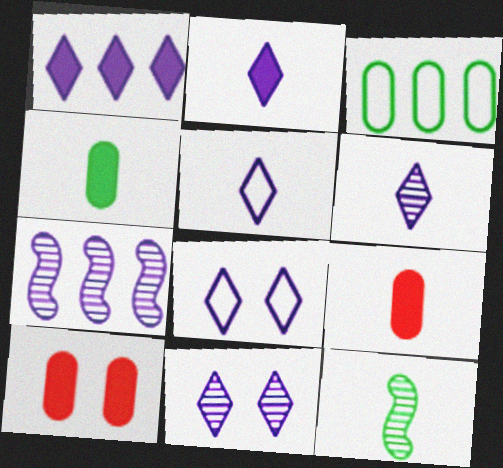[[1, 5, 11], 
[1, 6, 8], 
[2, 5, 6], 
[5, 9, 12]]